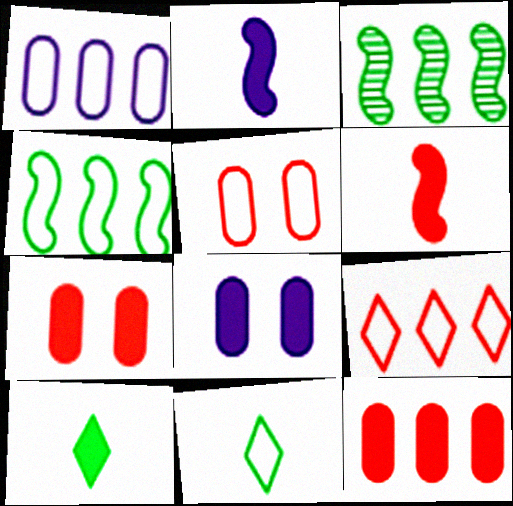[[1, 4, 9]]